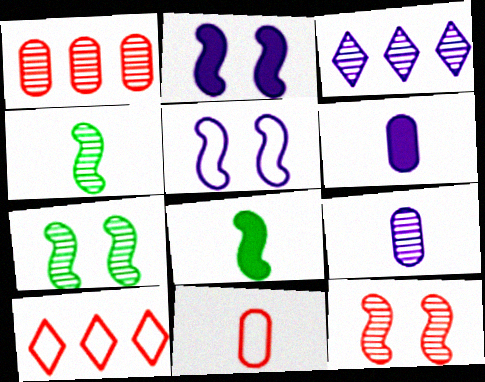[[3, 5, 6], 
[6, 7, 10]]